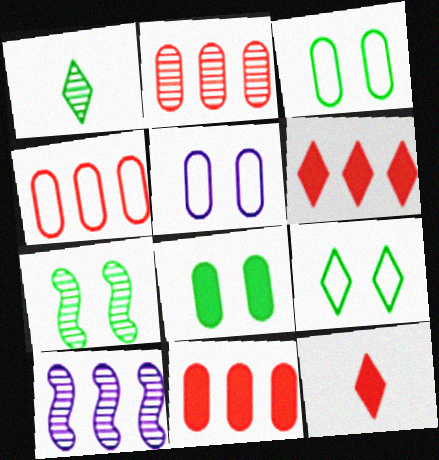[[2, 4, 11], 
[3, 10, 12], 
[7, 8, 9]]